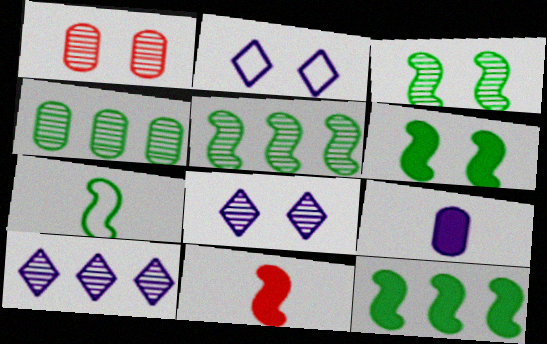[[1, 2, 6], 
[1, 3, 8], 
[2, 4, 11], 
[3, 7, 12], 
[5, 6, 7]]